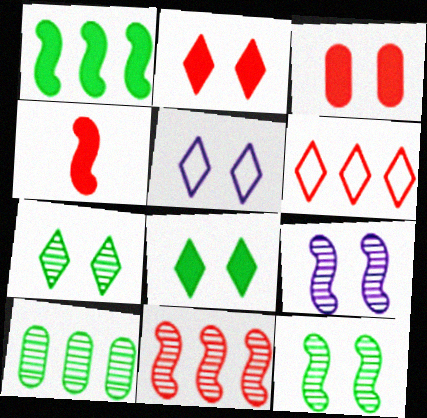[[2, 5, 7], 
[3, 5, 12], 
[4, 5, 10]]